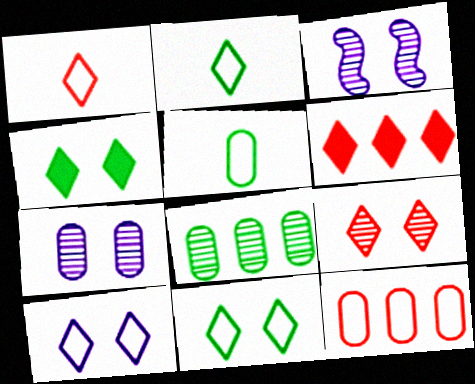[[1, 6, 9], 
[3, 5, 6], 
[4, 9, 10]]